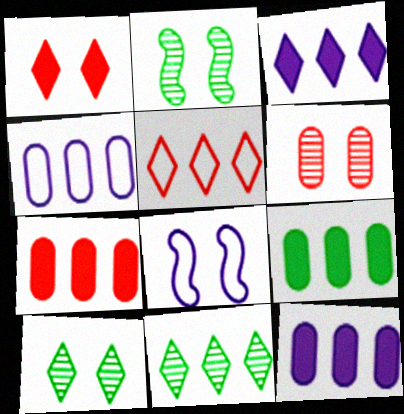[[3, 5, 11], 
[7, 9, 12]]